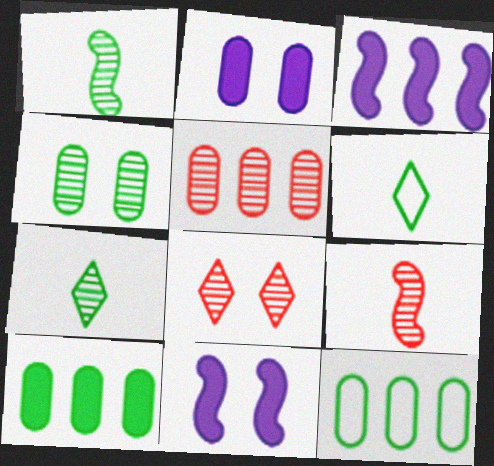[[5, 6, 11], 
[5, 8, 9]]